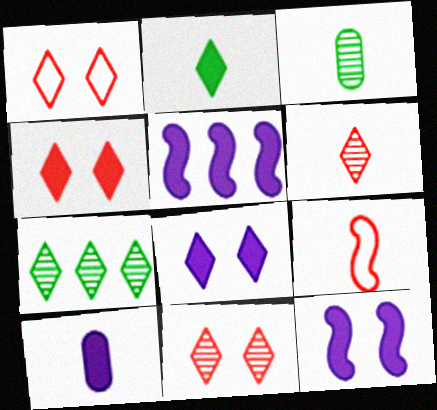[[1, 3, 5], 
[1, 4, 11], 
[5, 8, 10]]